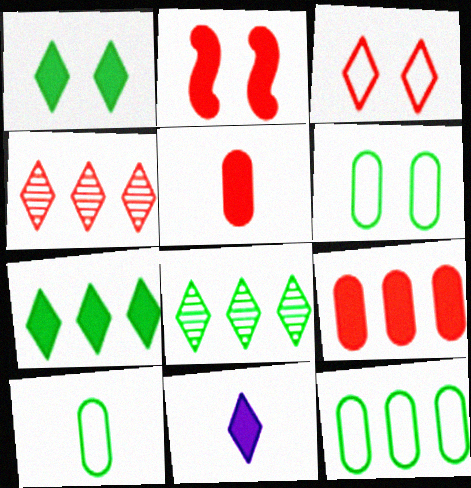[[3, 8, 11], 
[6, 10, 12]]